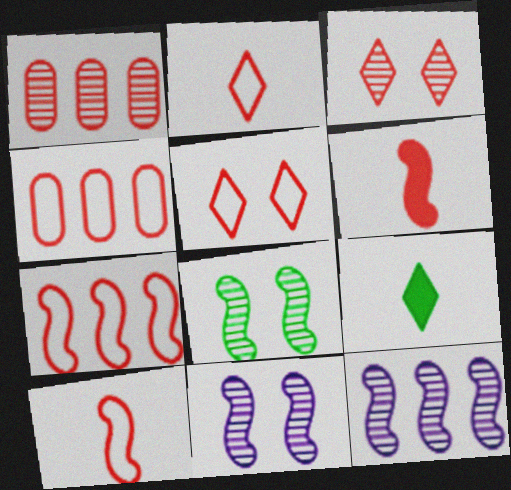[[1, 5, 6], 
[3, 4, 6], 
[4, 5, 10], 
[4, 9, 11]]